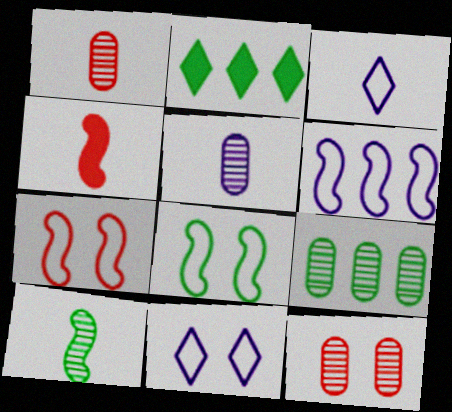[[2, 5, 7], 
[4, 9, 11], 
[5, 9, 12]]